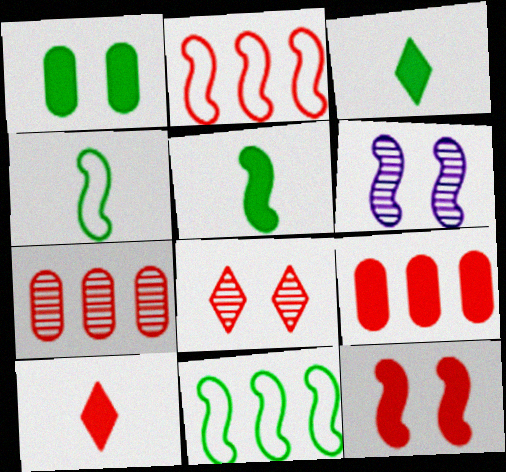[[2, 5, 6], 
[9, 10, 12]]